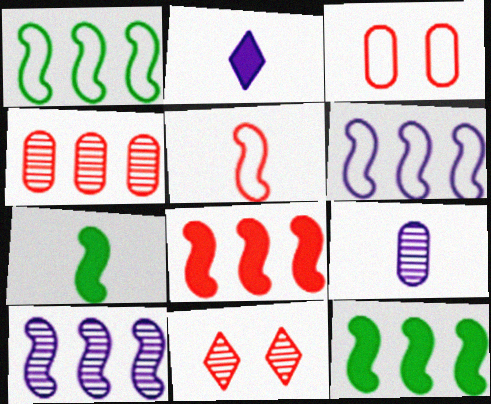[[1, 8, 10]]